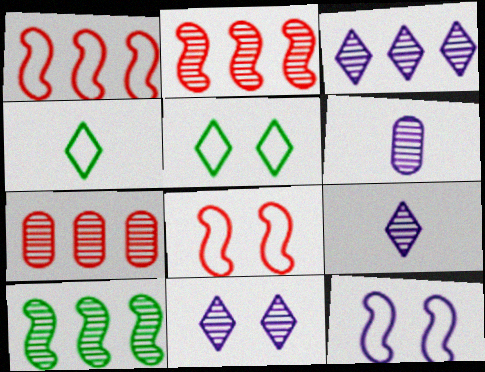[[3, 7, 10], 
[3, 9, 11]]